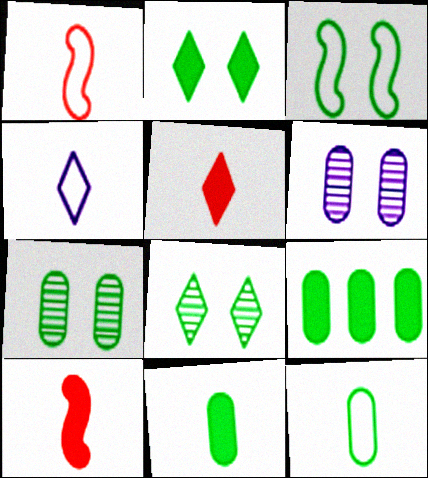[[1, 4, 12], 
[2, 3, 7], 
[7, 9, 12]]